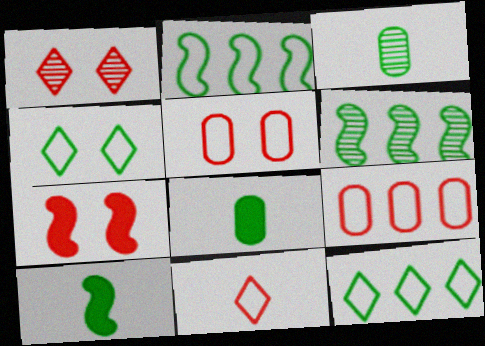[[1, 5, 7], 
[4, 6, 8]]